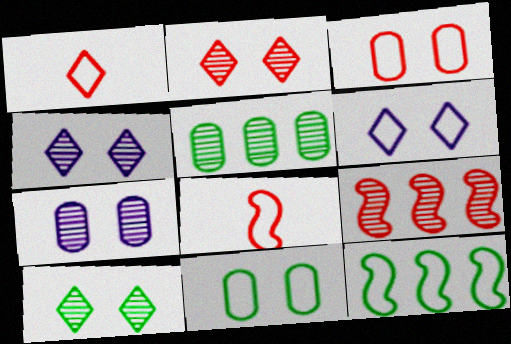[[2, 4, 10]]